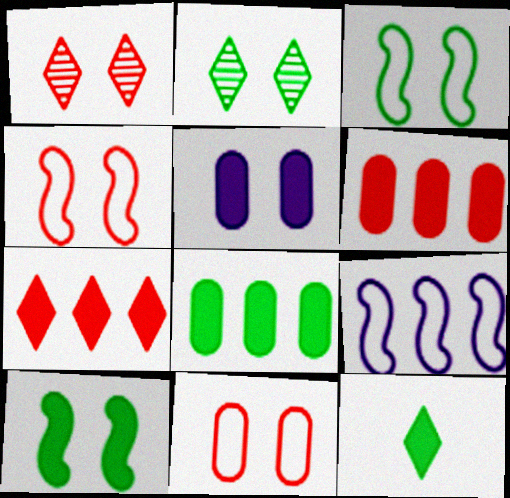[[1, 3, 5], 
[2, 4, 5], 
[8, 10, 12]]